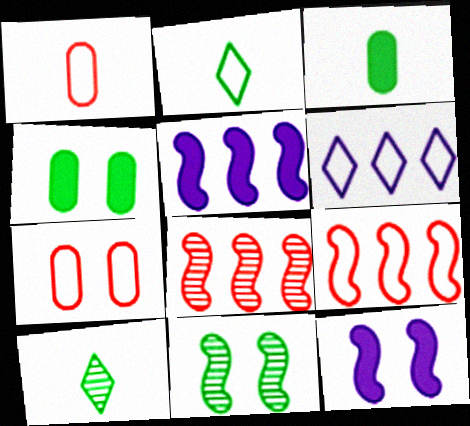[[5, 7, 10]]